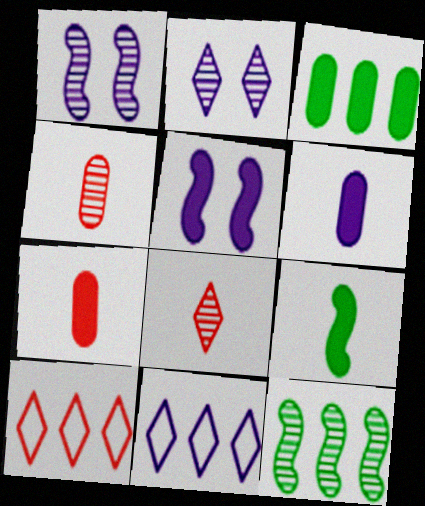[[1, 6, 11], 
[2, 4, 12]]